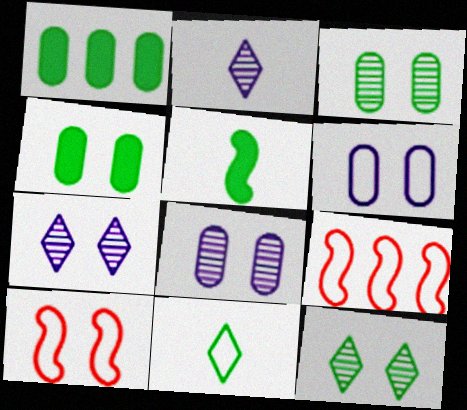[[1, 2, 10], 
[2, 4, 9], 
[4, 7, 10], 
[6, 9, 11]]